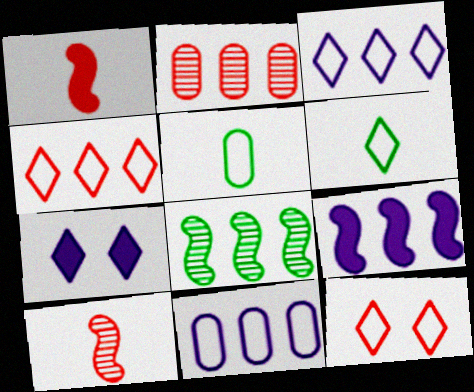[[1, 2, 12], 
[3, 6, 12]]